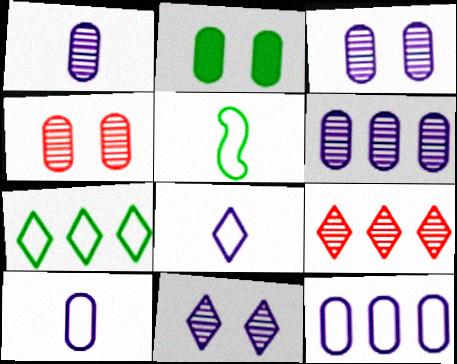[[1, 3, 6]]